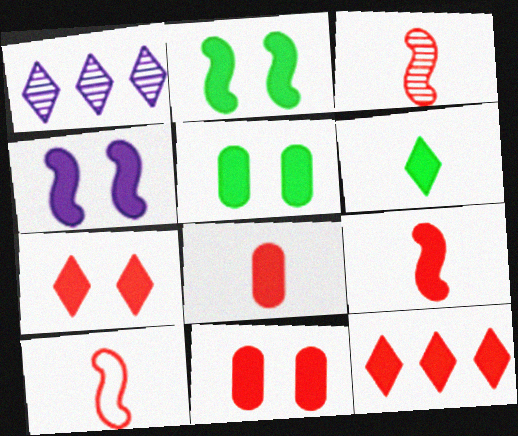[[1, 5, 10], 
[3, 9, 10], 
[4, 5, 7], 
[9, 11, 12]]